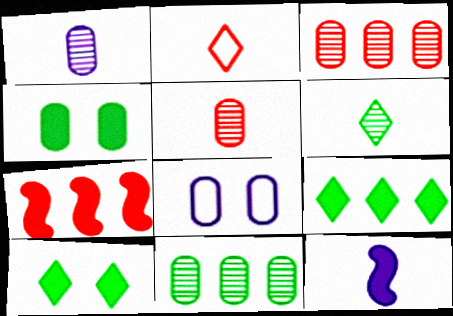[[6, 7, 8]]